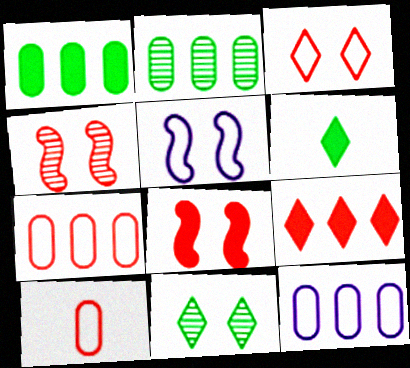[[4, 6, 12], 
[4, 9, 10]]